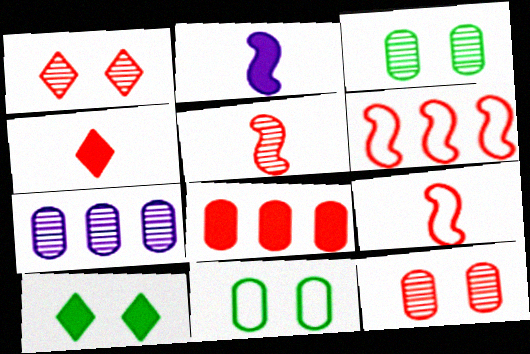[[1, 8, 9], 
[2, 8, 10], 
[4, 6, 12], 
[7, 9, 10]]